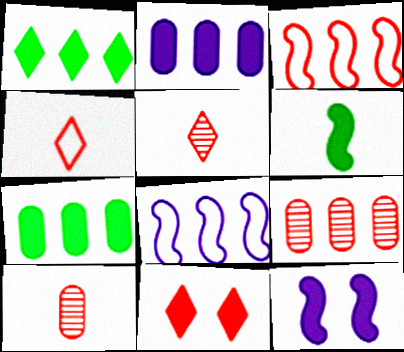[[1, 8, 9], 
[2, 6, 11], 
[3, 10, 11]]